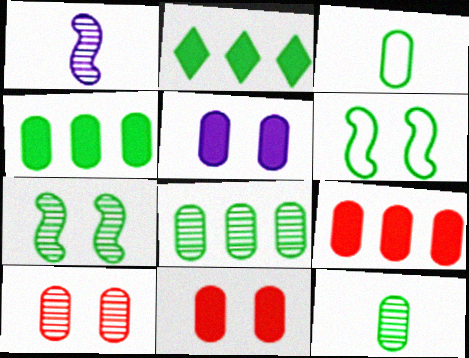[[2, 3, 7], 
[2, 6, 12]]